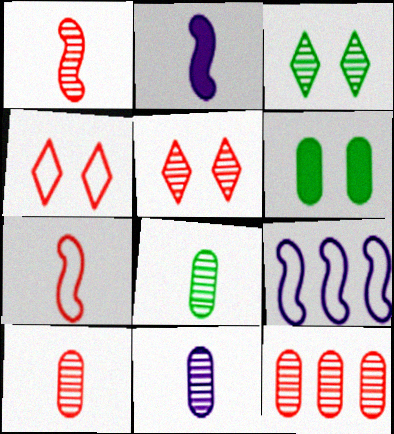[[1, 5, 12], 
[8, 10, 11]]